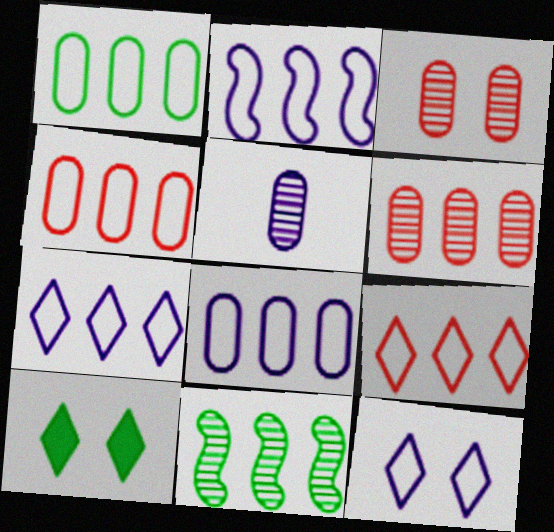[[1, 2, 9], 
[1, 4, 8], 
[2, 7, 8]]